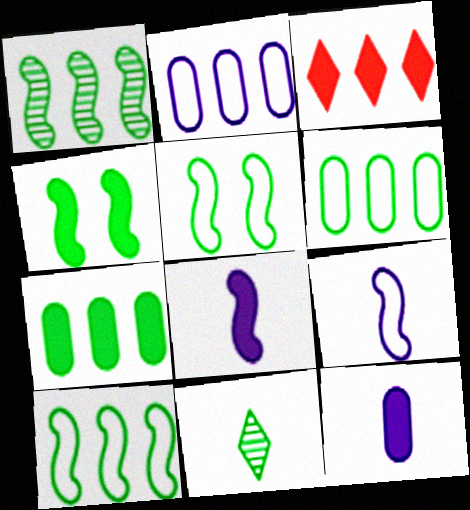[[1, 2, 3], 
[3, 4, 12], 
[4, 6, 11], 
[5, 7, 11]]